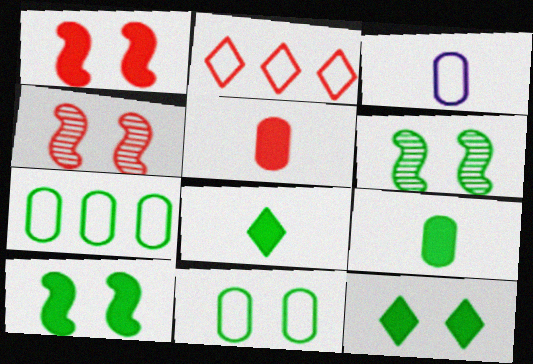[[2, 4, 5], 
[6, 7, 8], 
[6, 11, 12]]